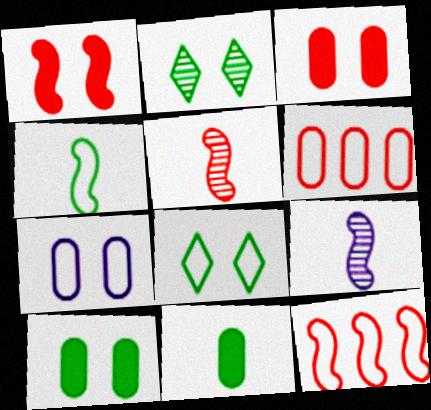[[1, 2, 7], 
[1, 5, 12]]